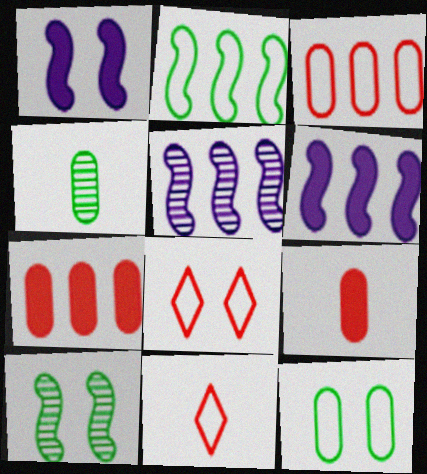[[4, 6, 8]]